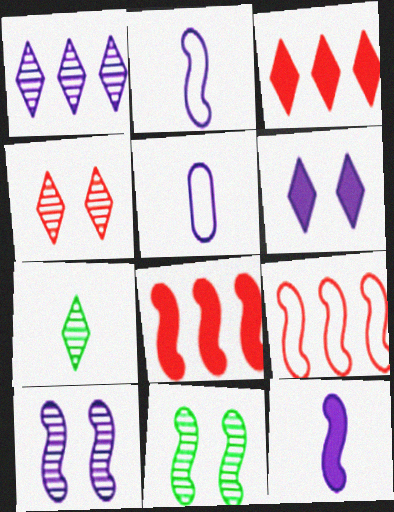[[1, 4, 7], 
[2, 8, 11], 
[3, 5, 11], 
[9, 11, 12]]